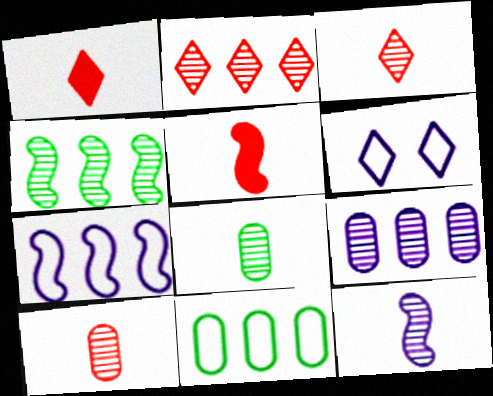[[2, 4, 9], 
[3, 8, 12]]